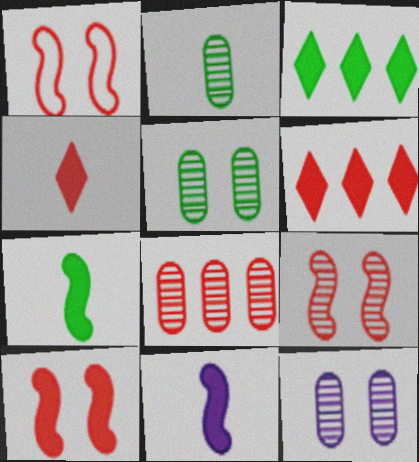[[1, 4, 8], 
[1, 9, 10], 
[2, 8, 12]]